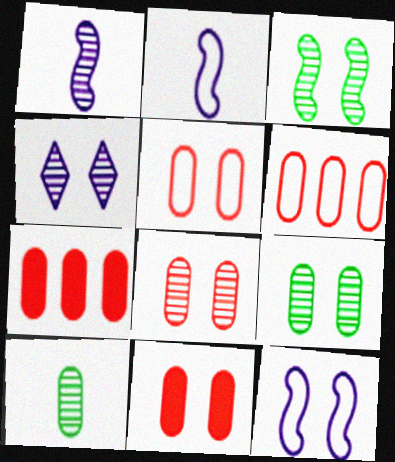[[3, 4, 8], 
[5, 8, 11]]